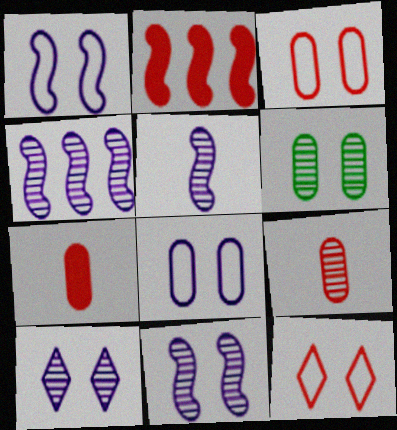[[2, 9, 12], 
[4, 5, 11]]